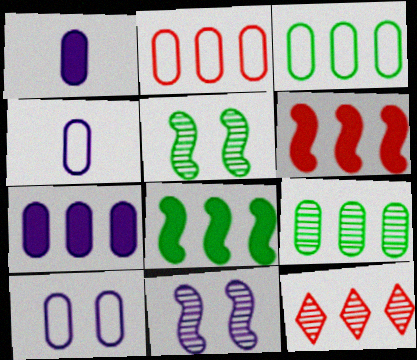[[2, 6, 12], 
[2, 7, 9]]